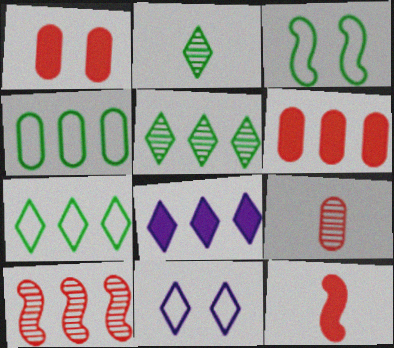[[3, 8, 9], 
[4, 8, 10]]